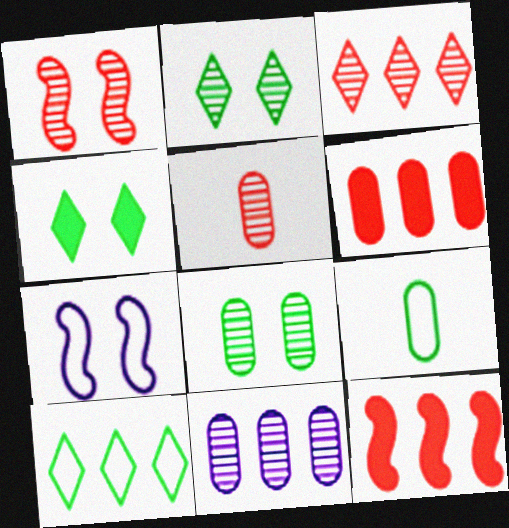[[1, 3, 5], 
[5, 8, 11], 
[10, 11, 12]]